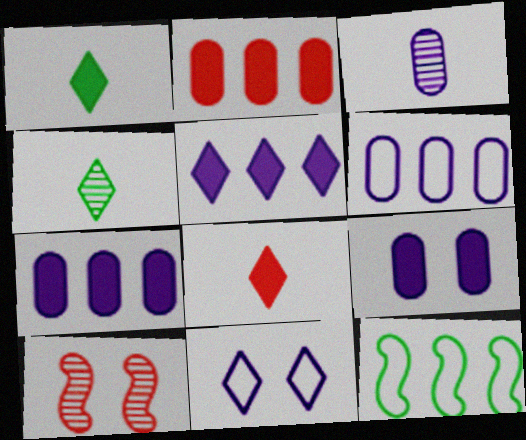[[1, 6, 10], 
[3, 6, 9]]